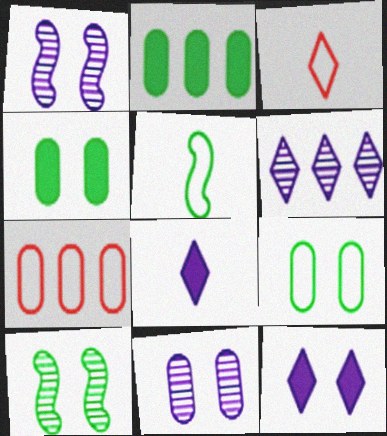[[1, 2, 3], 
[7, 8, 10]]